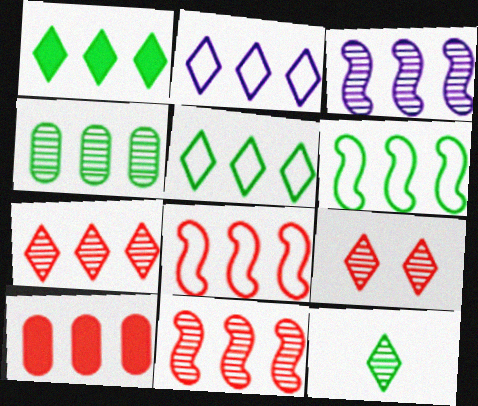[[1, 2, 7], 
[1, 4, 6], 
[3, 4, 7], 
[3, 5, 10], 
[7, 8, 10]]